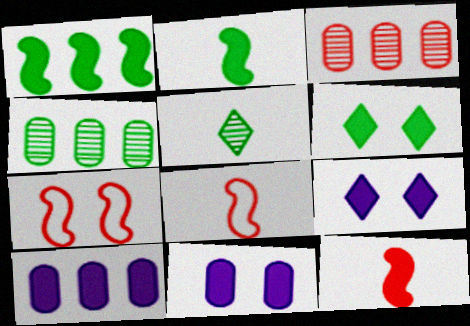[[4, 8, 9], 
[5, 7, 10], 
[6, 10, 12]]